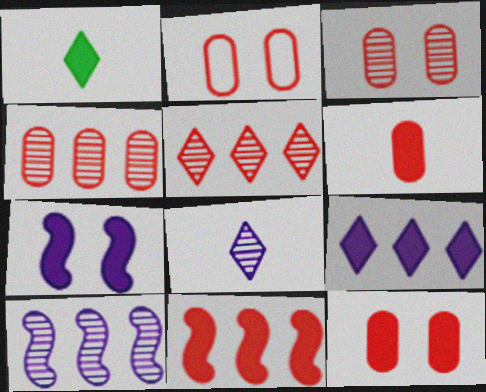[[1, 2, 10], 
[2, 3, 12], 
[2, 4, 6]]